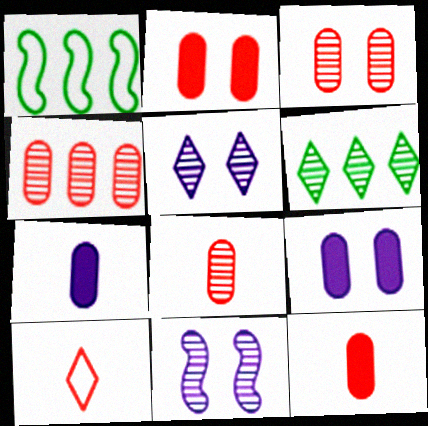[[1, 5, 12], 
[3, 4, 8], 
[6, 8, 11]]